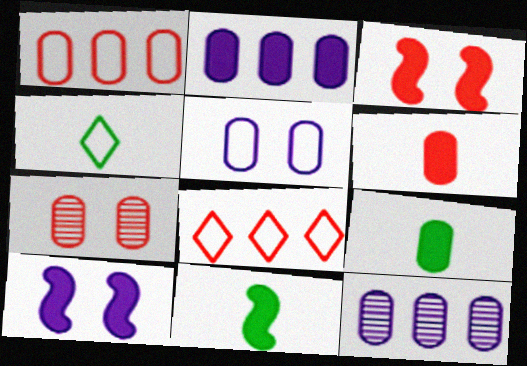[[1, 6, 7], 
[3, 4, 12]]